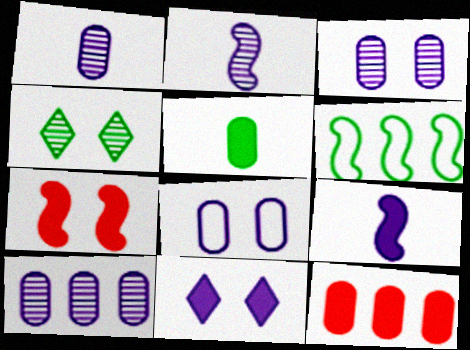[[1, 3, 10], 
[2, 6, 7], 
[4, 5, 6], 
[4, 7, 8]]